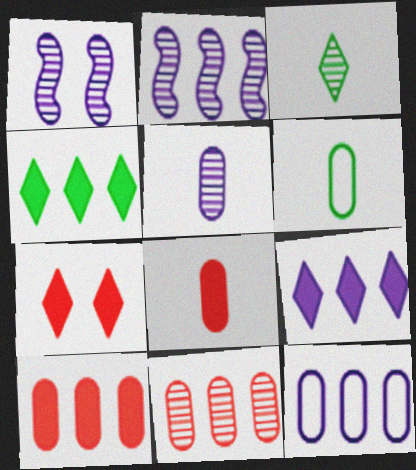[[1, 3, 11], 
[2, 6, 7], 
[2, 9, 12], 
[5, 6, 8]]